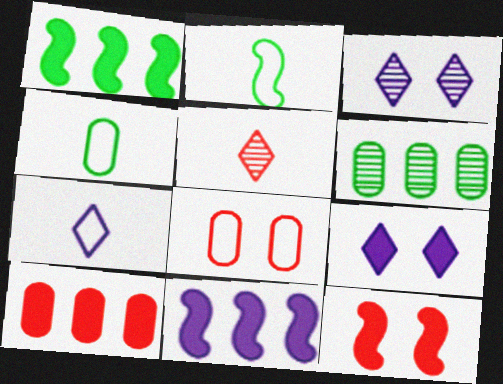[[2, 3, 10], 
[6, 7, 12]]